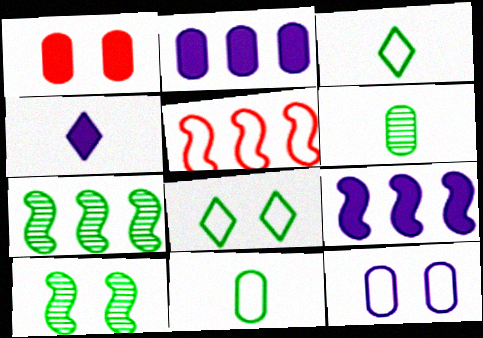[[3, 5, 12], 
[5, 7, 9]]